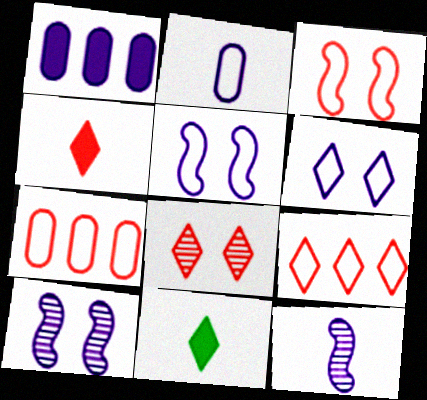[[1, 6, 12], 
[4, 8, 9], 
[7, 10, 11]]